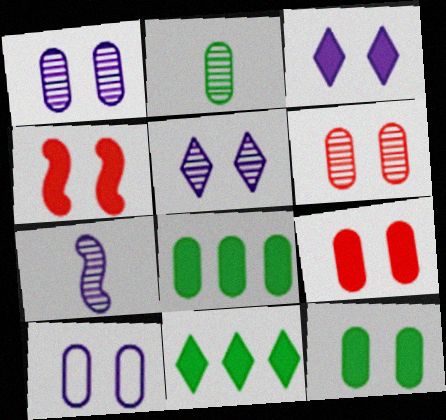[[3, 4, 12], 
[6, 10, 12]]